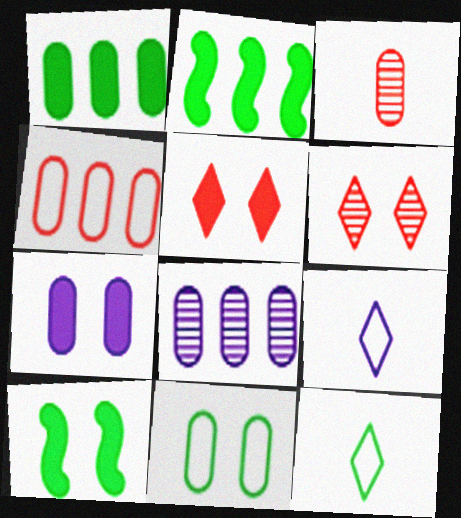[[1, 4, 8], 
[5, 7, 10]]